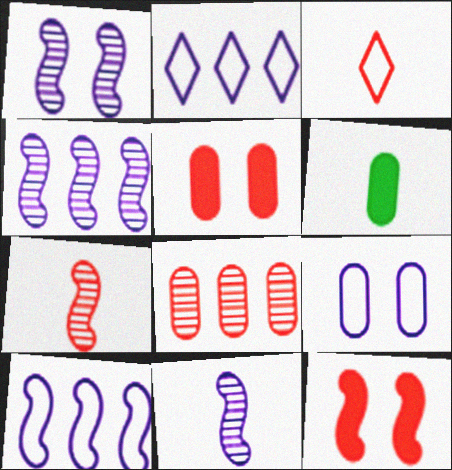[[1, 4, 11], 
[3, 6, 11], 
[3, 8, 12], 
[6, 8, 9]]